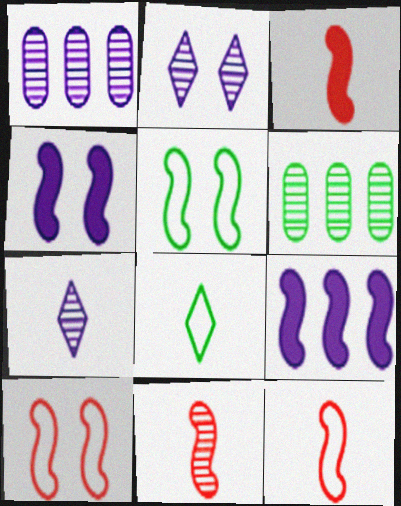[[2, 6, 11], 
[3, 11, 12], 
[5, 9, 11]]